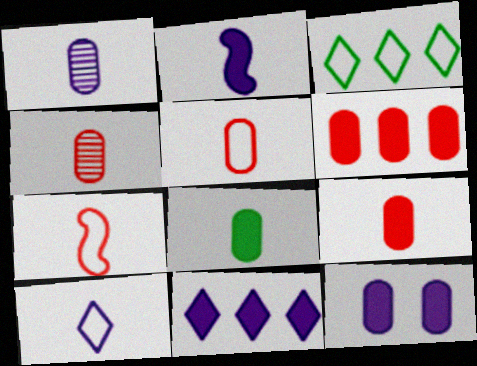[[1, 2, 10], 
[1, 5, 8], 
[2, 11, 12], 
[4, 5, 9], 
[6, 8, 12]]